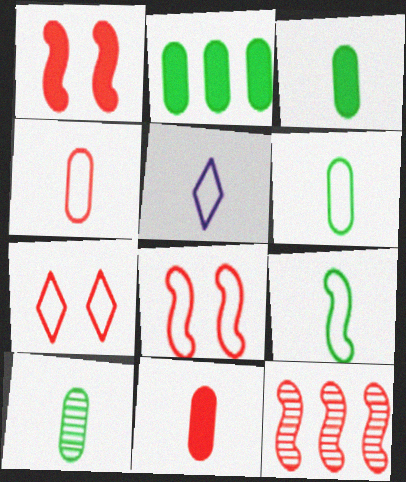[[3, 6, 10], 
[4, 5, 9], 
[7, 11, 12]]